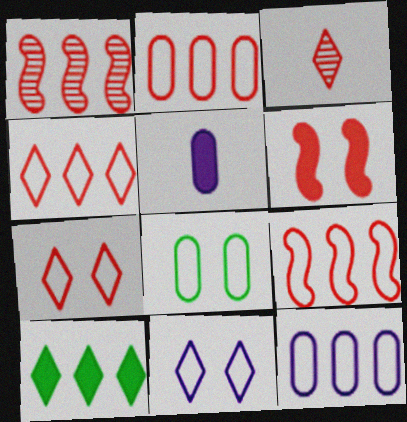[[1, 10, 12], 
[2, 3, 6], 
[2, 4, 9], 
[3, 10, 11], 
[5, 6, 10]]